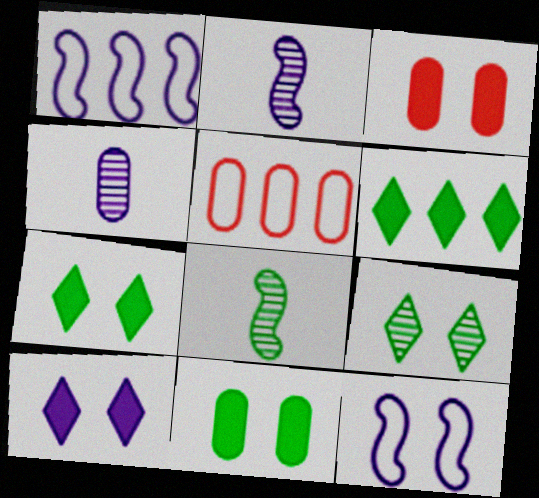[[1, 4, 10], 
[2, 5, 7], 
[3, 9, 12], 
[4, 5, 11], 
[5, 8, 10]]